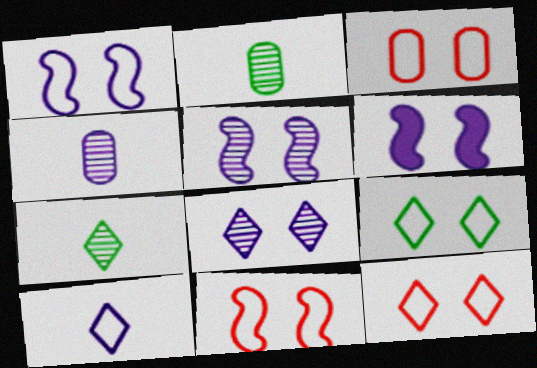[[1, 3, 9], 
[1, 5, 6], 
[3, 11, 12]]